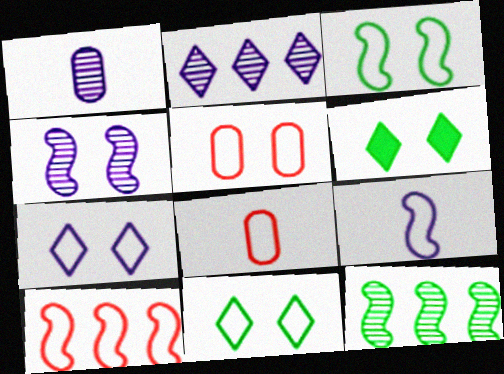[[1, 2, 4], 
[1, 6, 10], 
[3, 5, 7], 
[3, 9, 10], 
[4, 5, 6]]